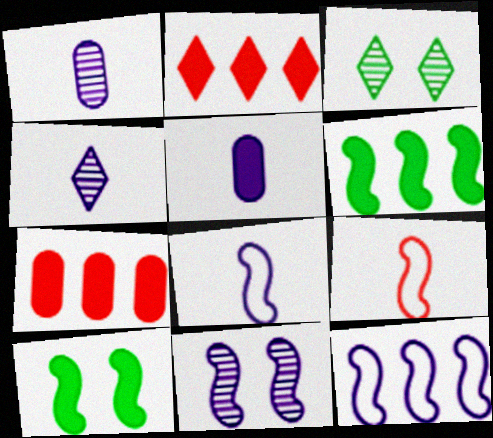[[2, 5, 10], 
[3, 7, 8], 
[4, 5, 8], 
[6, 9, 11]]